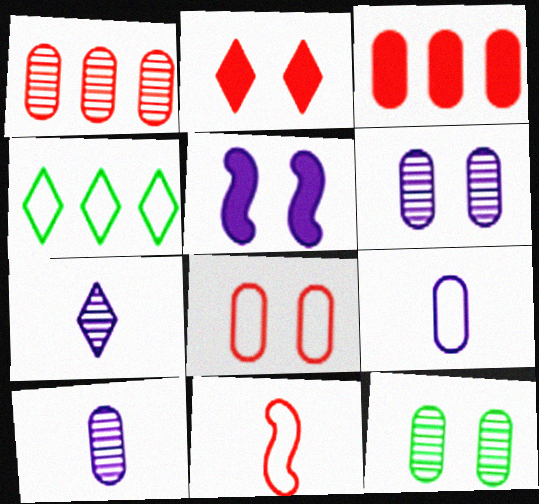[[1, 2, 11], 
[1, 10, 12], 
[2, 4, 7], 
[3, 9, 12]]